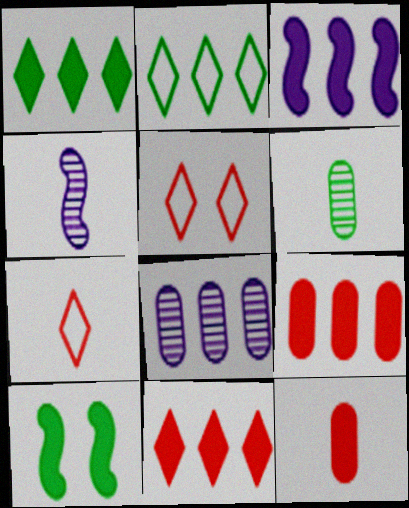[[1, 3, 9], 
[2, 6, 10], 
[3, 5, 6], 
[7, 8, 10]]